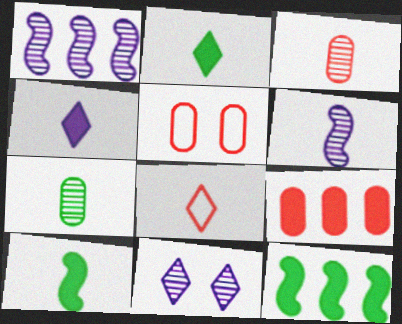[[1, 2, 5], 
[3, 5, 9]]